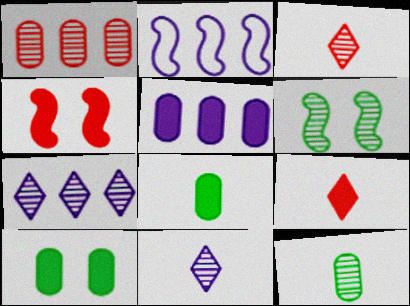[[1, 6, 11], 
[2, 3, 10], 
[2, 5, 7]]